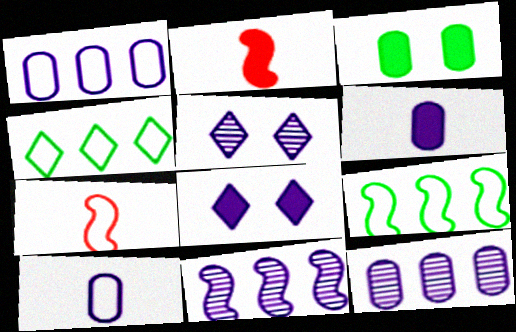[[8, 10, 11]]